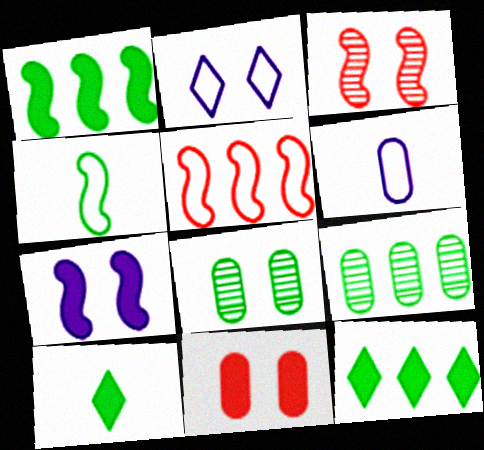[[3, 6, 12], 
[4, 8, 12], 
[6, 9, 11]]